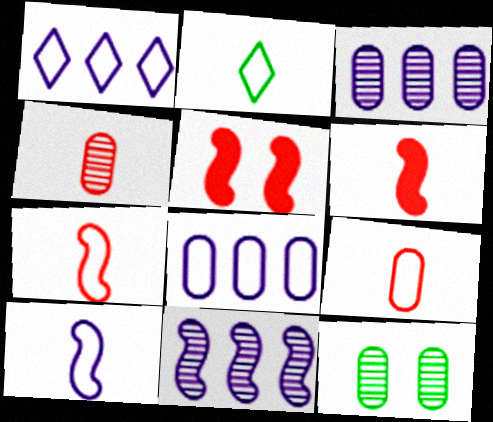[[1, 6, 12], 
[2, 3, 5], 
[2, 9, 10], 
[3, 4, 12]]